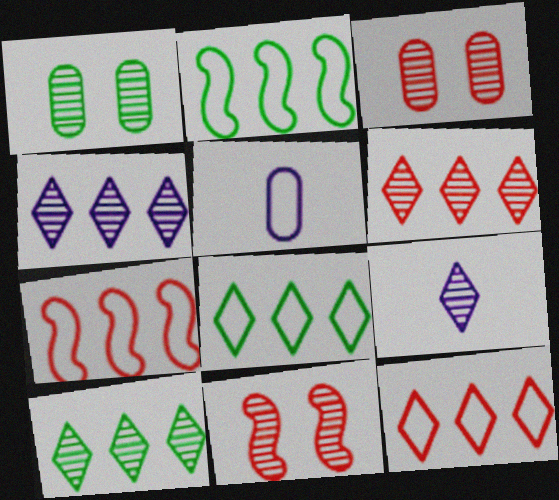[[4, 6, 10]]